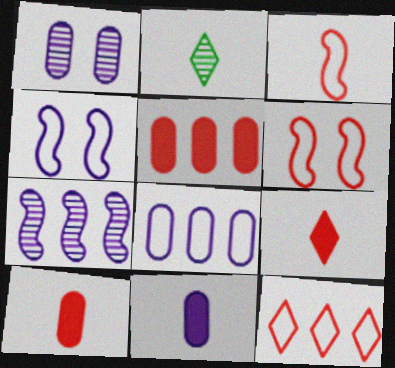[[1, 8, 11], 
[2, 3, 11], 
[2, 4, 5]]